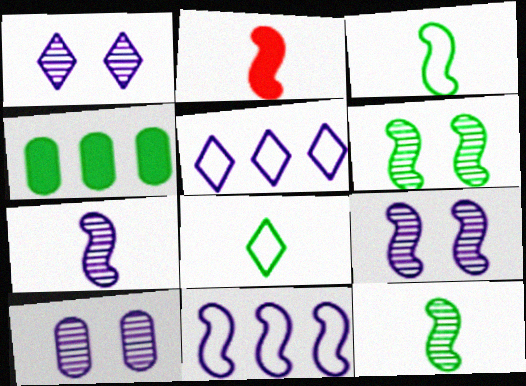[[1, 9, 10], 
[2, 3, 7], 
[2, 6, 11], 
[4, 6, 8]]